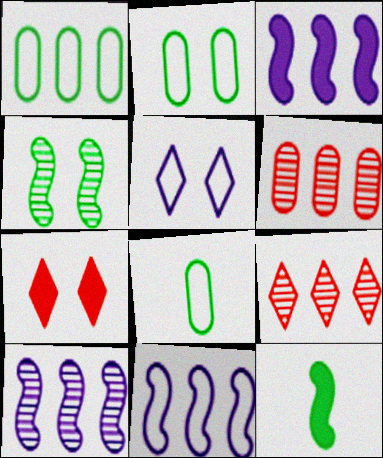[[1, 2, 8], 
[1, 3, 9], 
[3, 10, 11], 
[5, 6, 12], 
[7, 8, 10]]